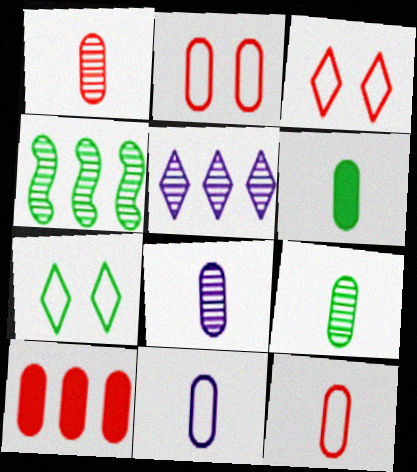[[1, 2, 10], 
[1, 6, 11], 
[1, 8, 9], 
[4, 6, 7], 
[6, 8, 12]]